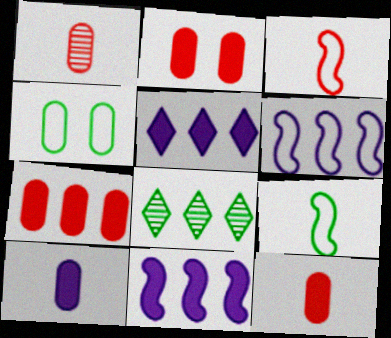[[2, 7, 12], 
[6, 7, 8]]